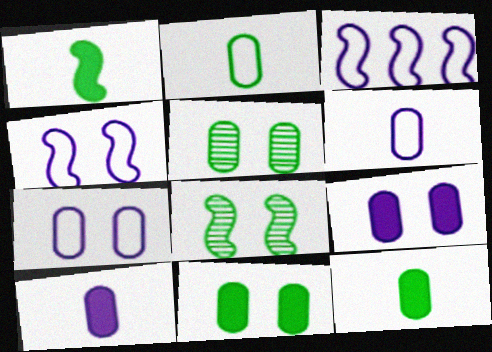[]